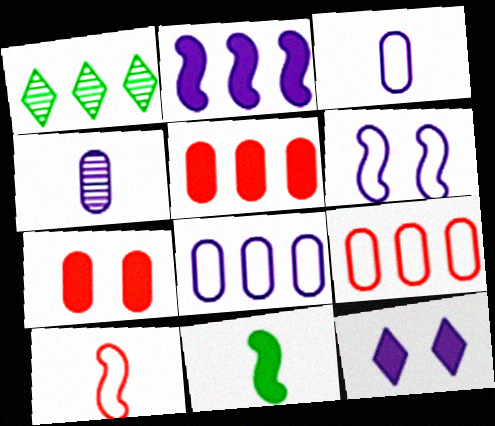[[1, 2, 9], 
[5, 11, 12]]